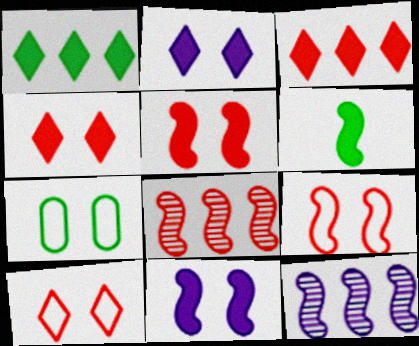[[6, 9, 12]]